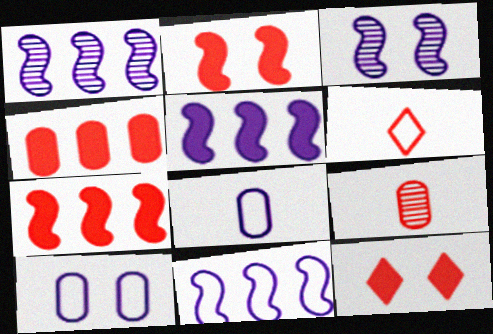[[1, 5, 11]]